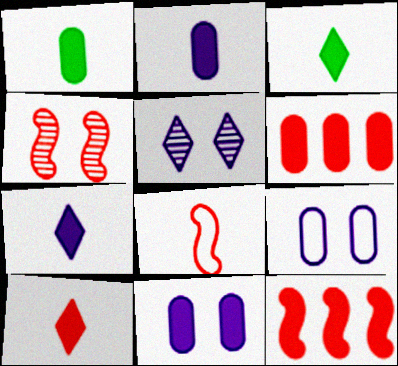[[1, 6, 11], 
[3, 7, 10], 
[3, 11, 12], 
[4, 8, 12]]